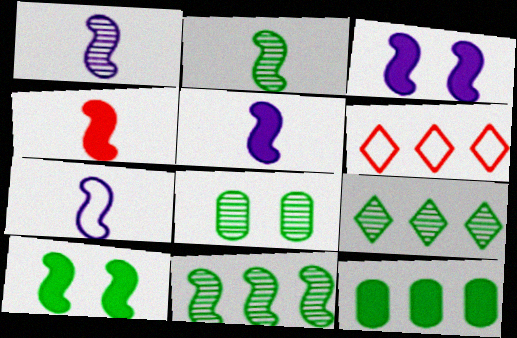[[1, 5, 7], 
[2, 4, 7], 
[2, 8, 9], 
[5, 6, 8]]